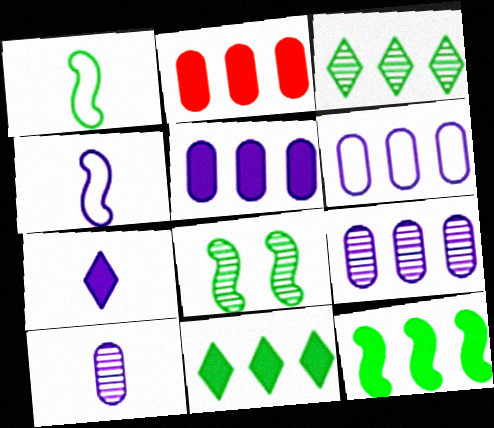[[1, 8, 12], 
[4, 7, 10], 
[5, 6, 9]]